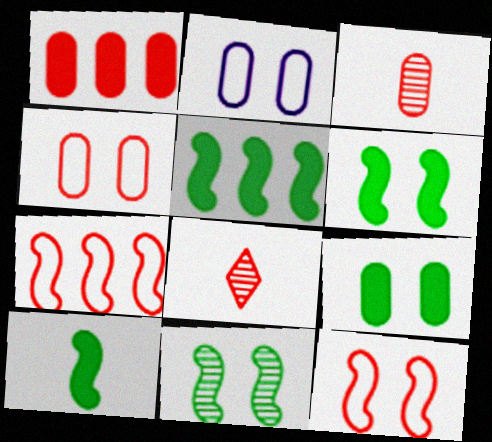[[1, 3, 4], 
[1, 8, 12], 
[2, 5, 8], 
[5, 6, 10]]